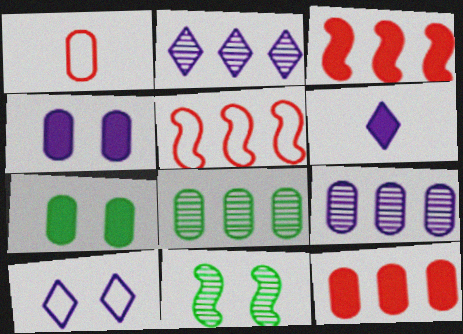[[1, 4, 8], 
[1, 7, 9], 
[2, 6, 10], 
[3, 6, 7]]